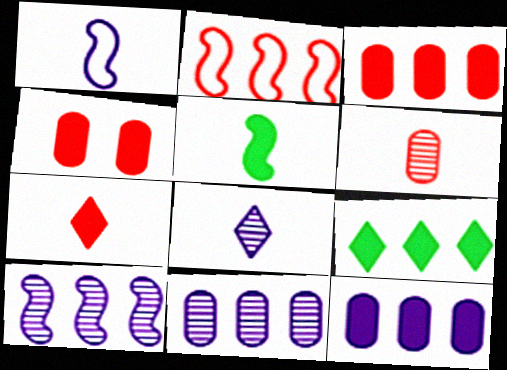[[2, 9, 11]]